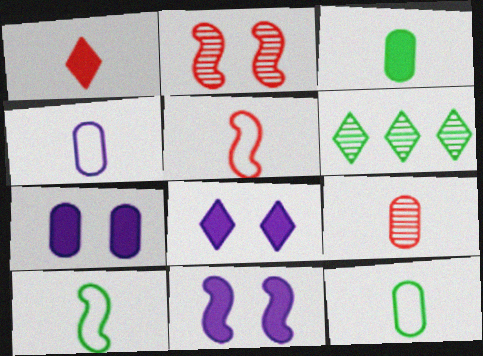[[1, 5, 9], 
[3, 4, 9], 
[5, 6, 7], 
[7, 8, 11]]